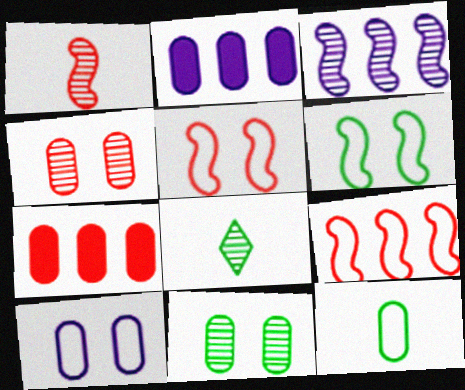[[2, 4, 12], 
[2, 5, 8], 
[3, 4, 8]]